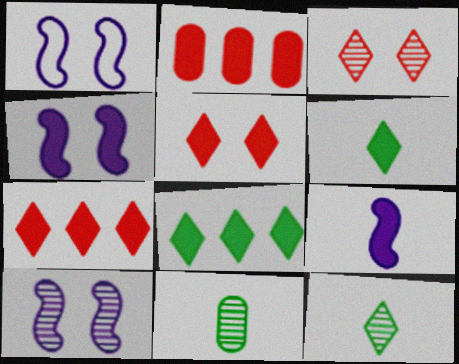[[1, 2, 12], 
[1, 4, 10], 
[1, 7, 11], 
[2, 4, 6]]